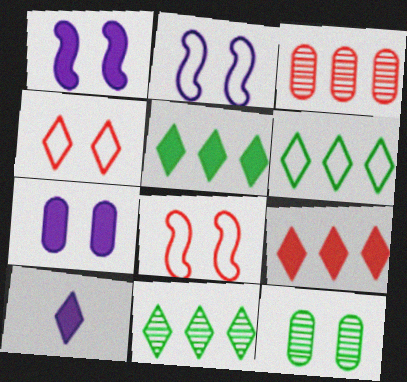[[1, 4, 12], 
[4, 10, 11], 
[5, 6, 11]]